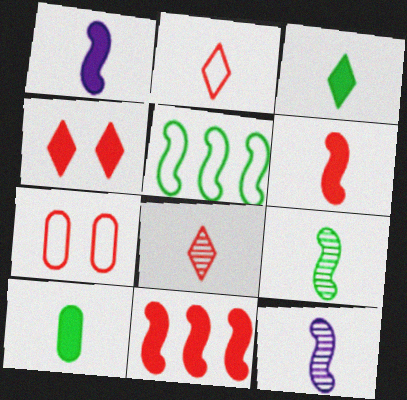[[2, 10, 12], 
[7, 8, 11]]